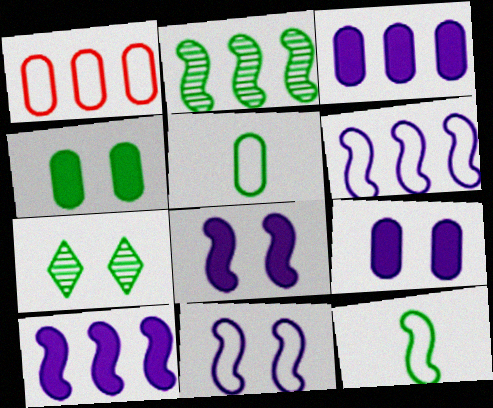[]